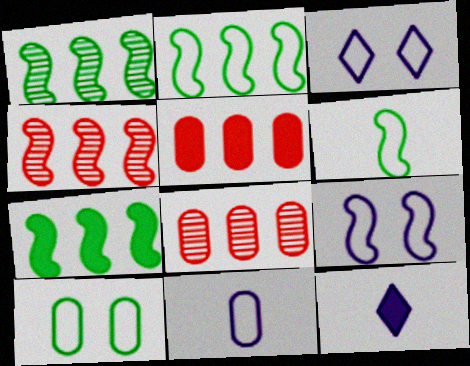[[1, 2, 7], 
[4, 10, 12]]